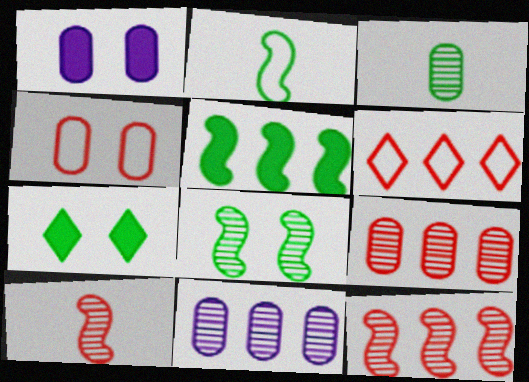[[2, 5, 8], 
[5, 6, 11]]